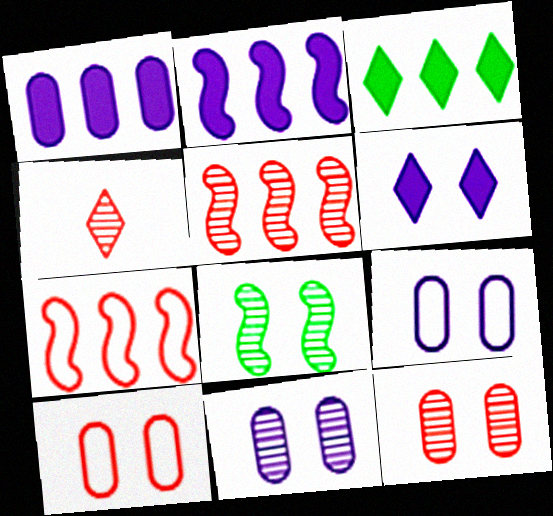[[4, 5, 12], 
[6, 8, 10]]